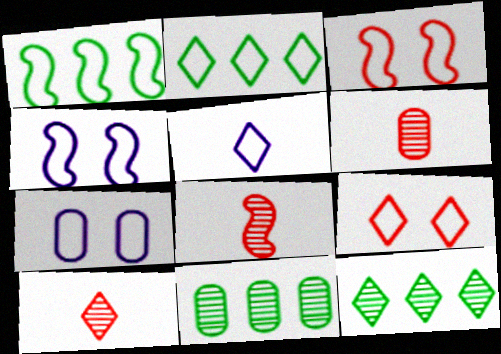[[2, 5, 9], 
[6, 8, 10]]